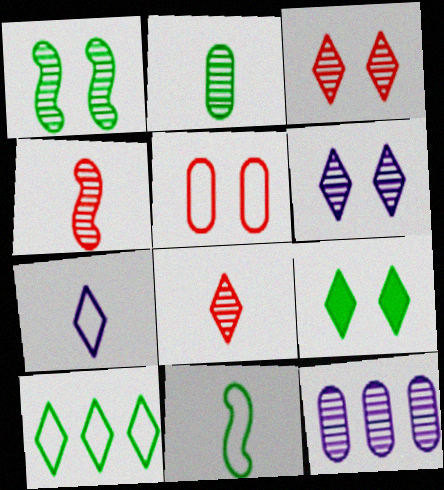[[1, 8, 12]]